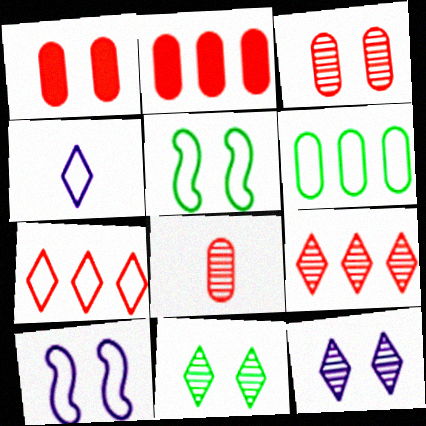[[1, 5, 12], 
[1, 10, 11]]